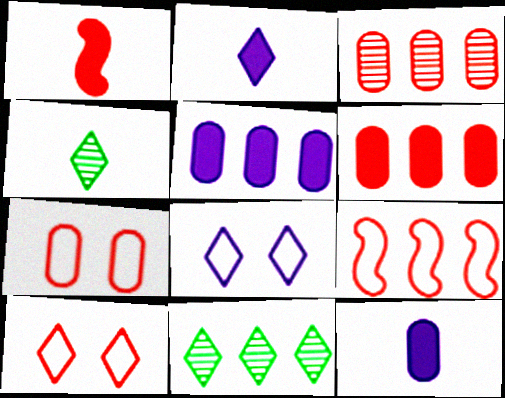[[1, 3, 10], 
[2, 10, 11], 
[5, 9, 11]]